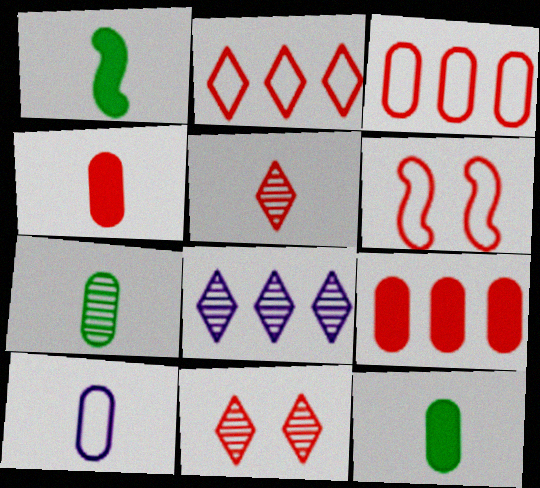[[1, 5, 10], 
[4, 7, 10], 
[5, 6, 9], 
[6, 8, 12]]